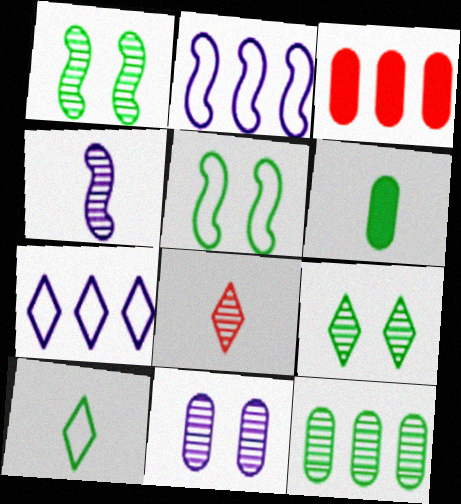[]